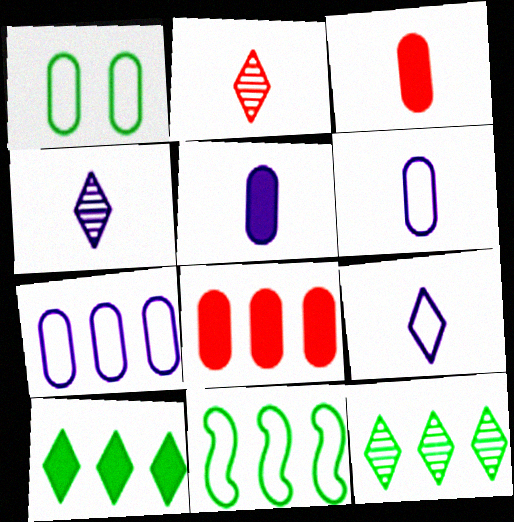[]